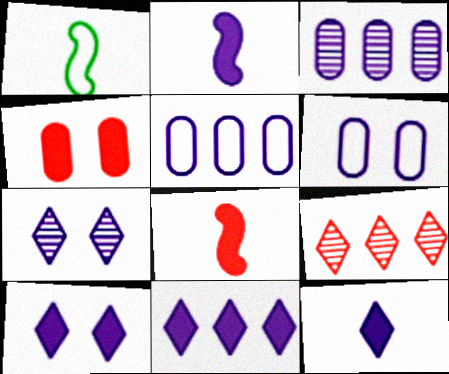[[2, 5, 7], 
[10, 11, 12]]